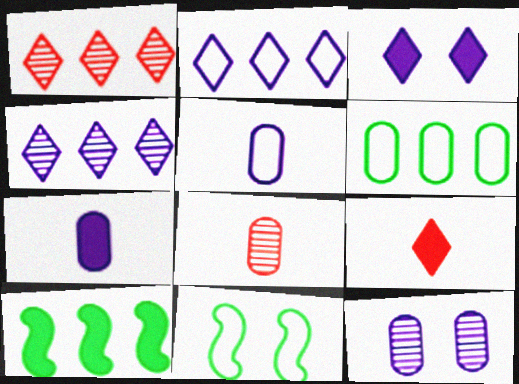[[1, 7, 11]]